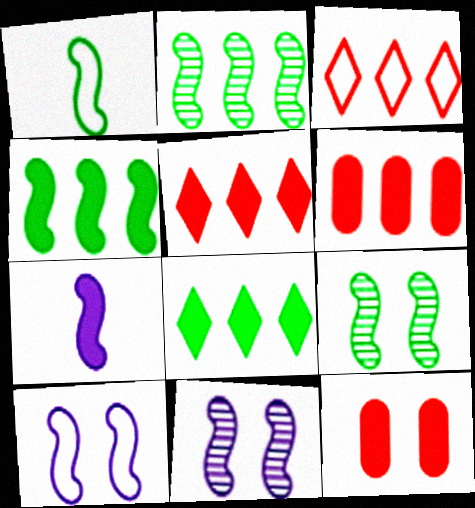[[1, 4, 9], 
[7, 8, 12]]